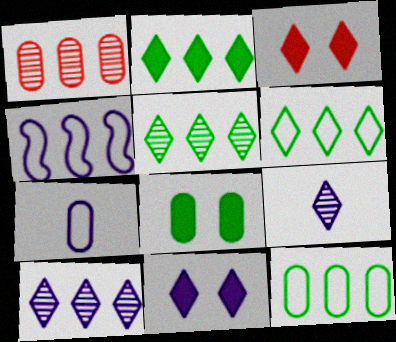[[1, 2, 4], 
[1, 7, 8], 
[2, 5, 6], 
[3, 6, 9]]